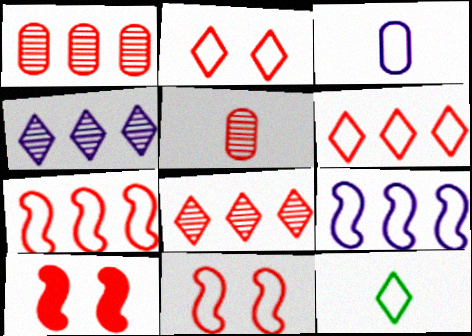[[5, 6, 10]]